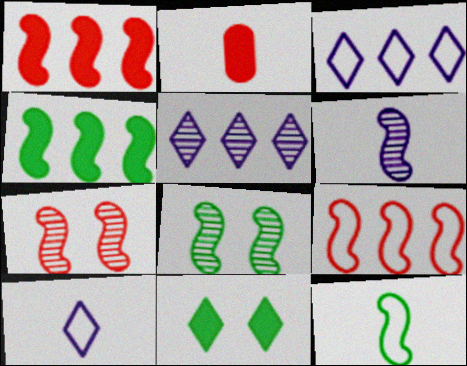[[2, 3, 8], 
[4, 8, 12]]